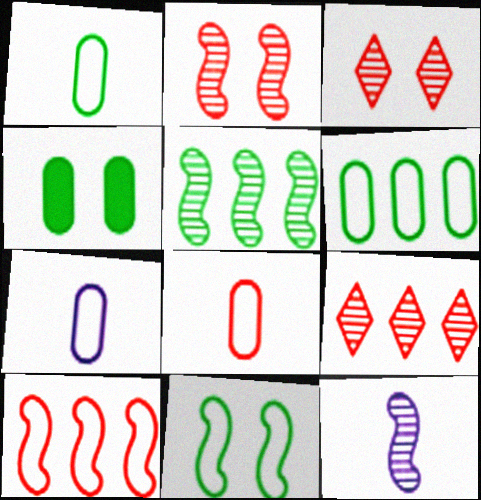[[1, 7, 8], 
[2, 5, 12]]